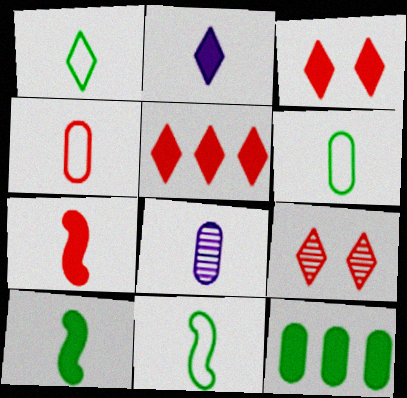[[1, 6, 11], 
[1, 7, 8]]